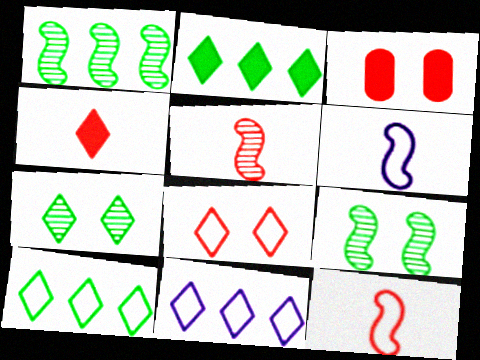[[4, 7, 11]]